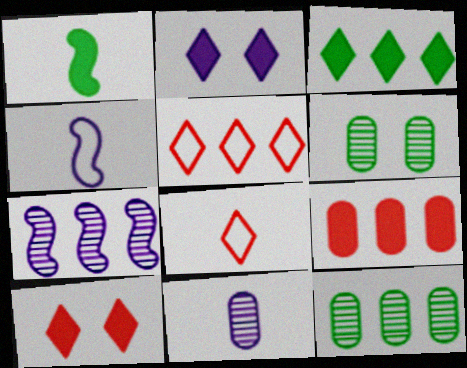[[1, 2, 9], 
[1, 8, 11], 
[4, 10, 12]]